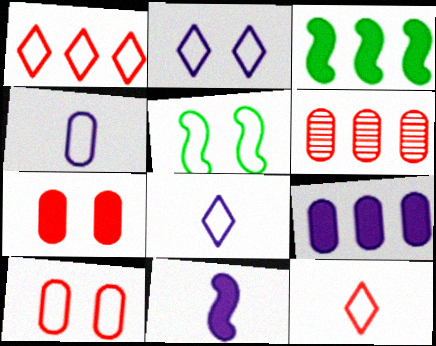[[1, 4, 5], 
[2, 5, 10]]